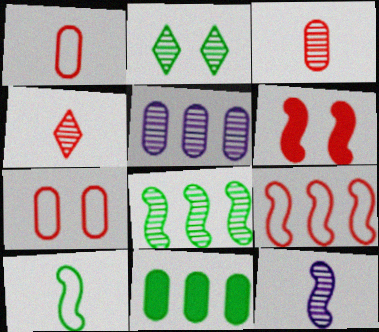[[2, 10, 11]]